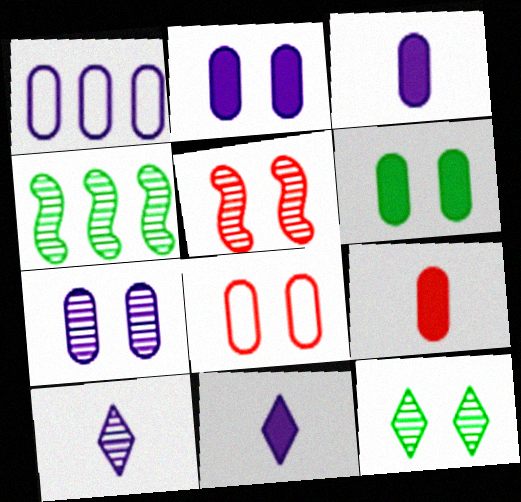[[1, 3, 7], 
[4, 8, 11], 
[5, 7, 12], 
[6, 7, 8]]